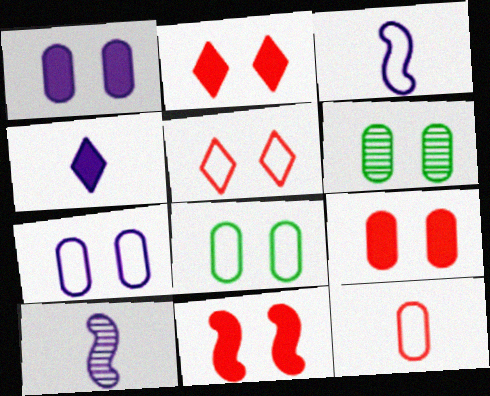[[2, 9, 11], 
[6, 7, 9]]